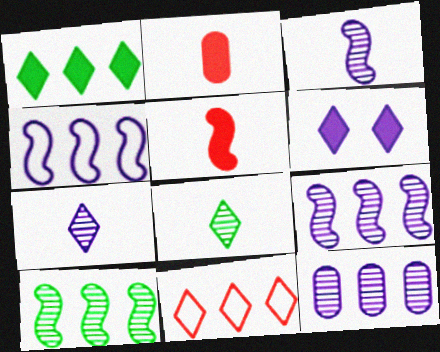[[6, 8, 11]]